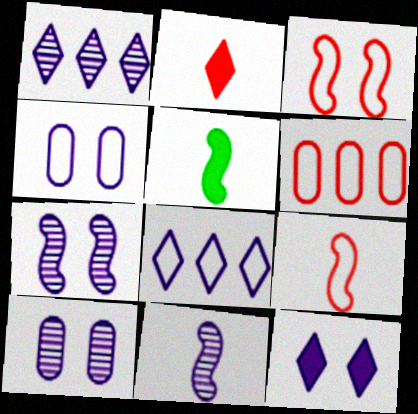[[1, 10, 11], 
[4, 7, 12], 
[5, 9, 11]]